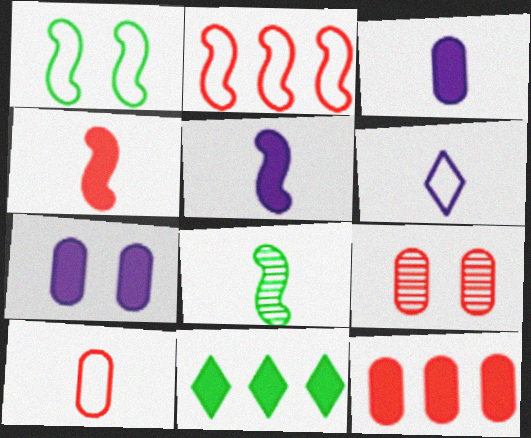[[4, 7, 11], 
[9, 10, 12]]